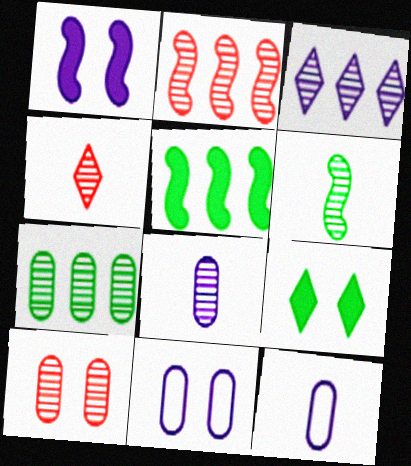[[1, 3, 12], 
[2, 3, 7], 
[2, 4, 10], 
[2, 9, 12], 
[3, 6, 10], 
[4, 5, 11], 
[4, 6, 8], 
[7, 8, 10]]